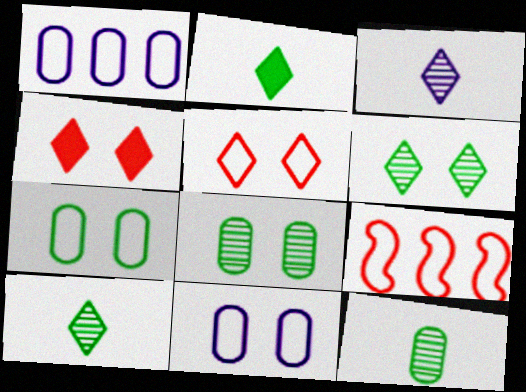[]